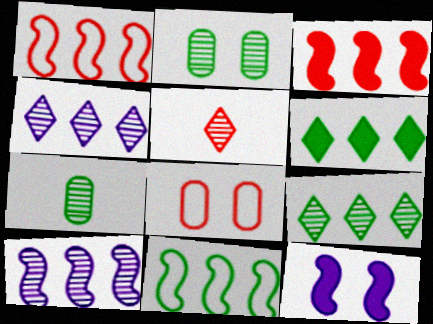[[2, 5, 10], 
[3, 5, 8], 
[3, 10, 11]]